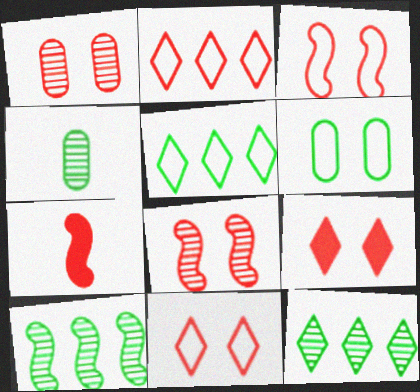[[1, 2, 7], 
[1, 3, 9]]